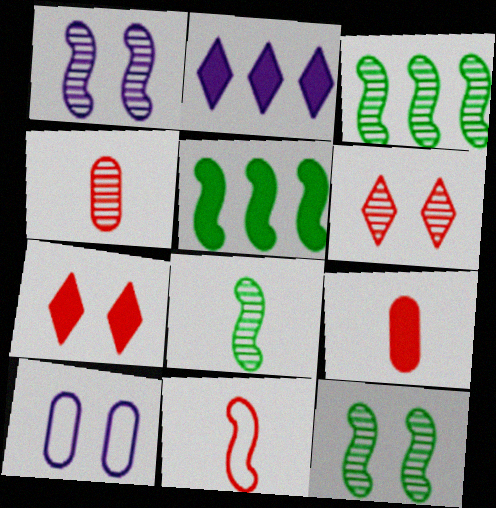[[1, 5, 11], 
[3, 8, 12], 
[7, 10, 12]]